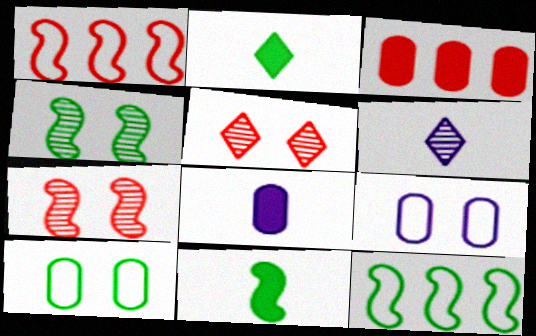[[4, 11, 12], 
[5, 8, 12]]